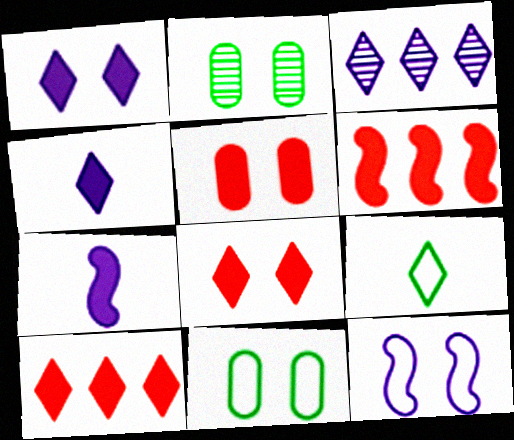[[2, 8, 12], 
[3, 8, 9]]